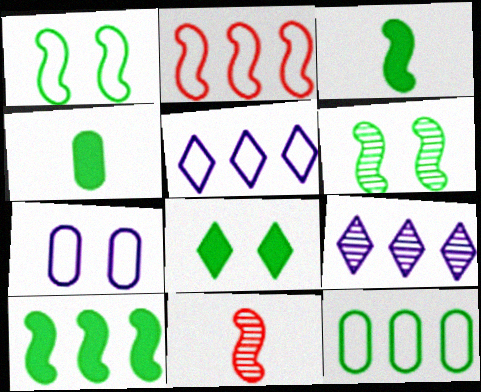[[2, 5, 12], 
[4, 8, 10]]